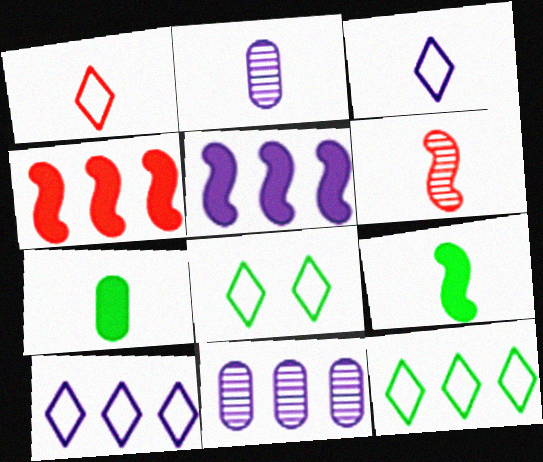[[1, 2, 9], 
[1, 8, 10], 
[2, 4, 8], 
[3, 6, 7], 
[4, 11, 12], 
[5, 10, 11]]